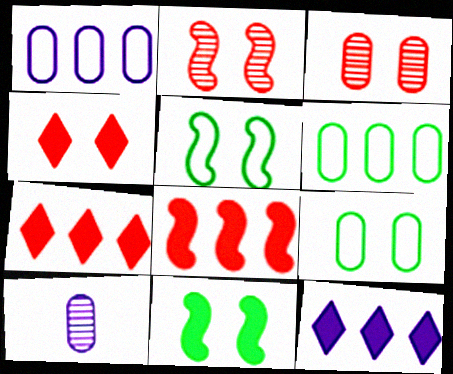[[5, 7, 10]]